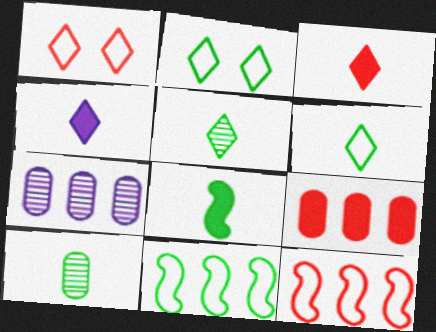[[1, 7, 8], 
[6, 8, 10]]